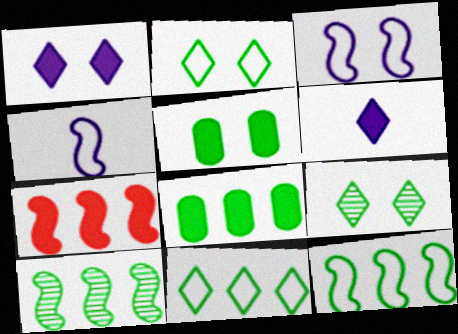[[5, 6, 7], 
[8, 10, 11]]